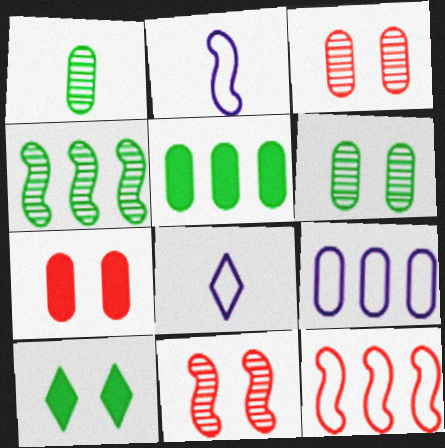[[1, 7, 9], 
[4, 7, 8], 
[5, 8, 11]]